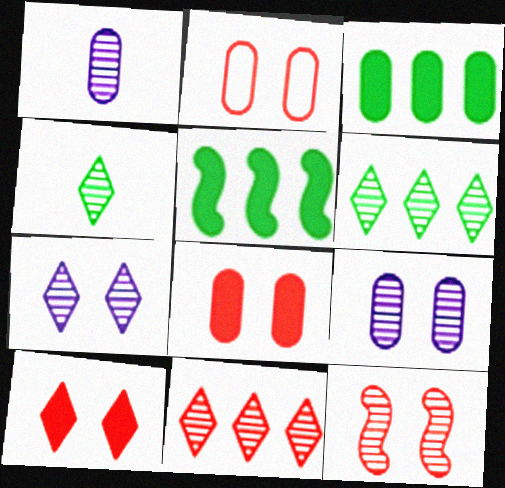[[1, 2, 3], 
[1, 6, 12], 
[2, 10, 12], 
[4, 7, 11]]